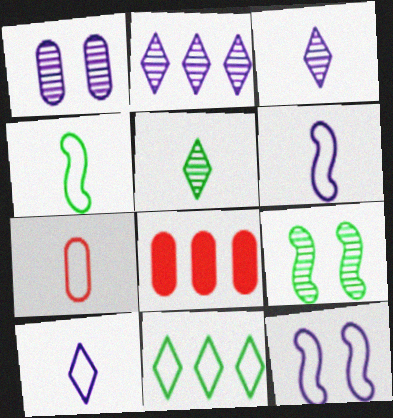[[4, 7, 10], 
[5, 8, 12], 
[7, 11, 12], 
[8, 9, 10]]